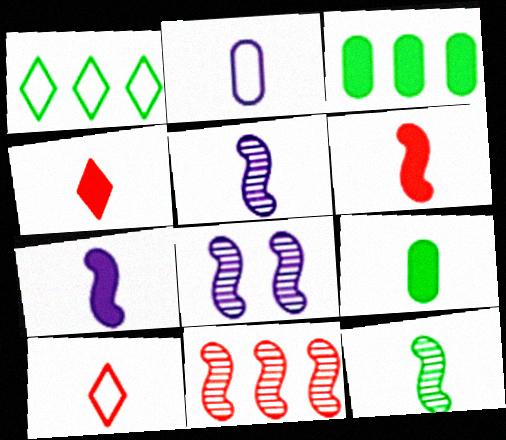[[2, 4, 12], 
[3, 8, 10], 
[4, 7, 9], 
[5, 9, 10], 
[8, 11, 12]]